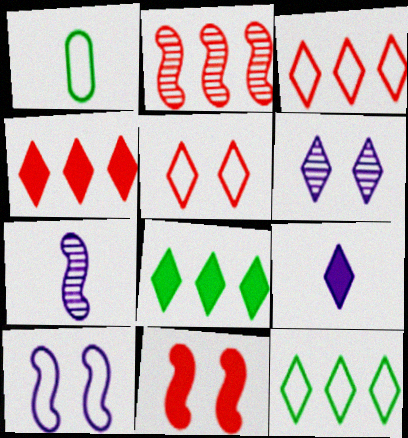[[1, 3, 10]]